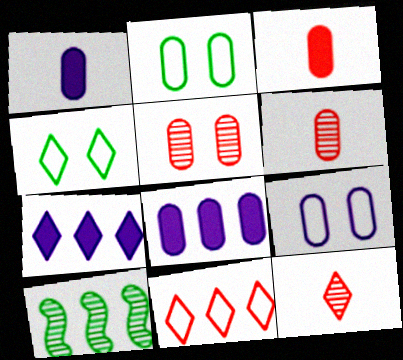[[2, 6, 8], 
[4, 7, 12], 
[8, 10, 11]]